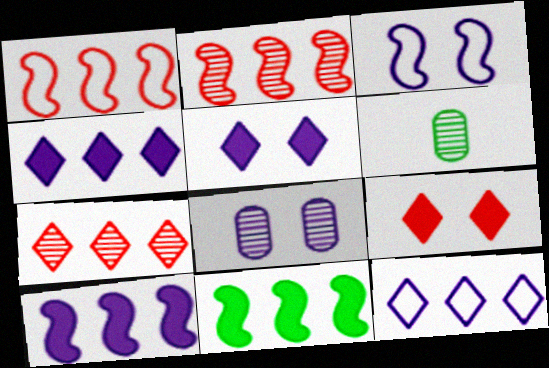[[1, 5, 6], 
[3, 5, 8]]